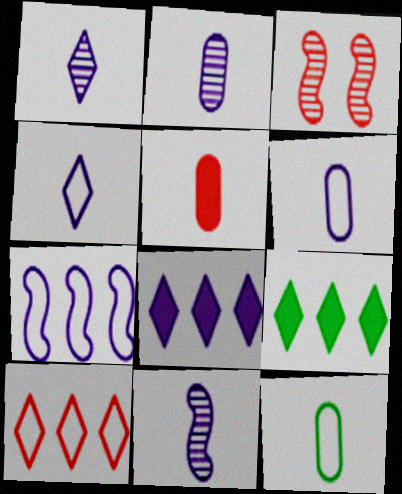[[1, 2, 11], 
[2, 5, 12], 
[3, 5, 10], 
[3, 6, 9], 
[3, 8, 12]]